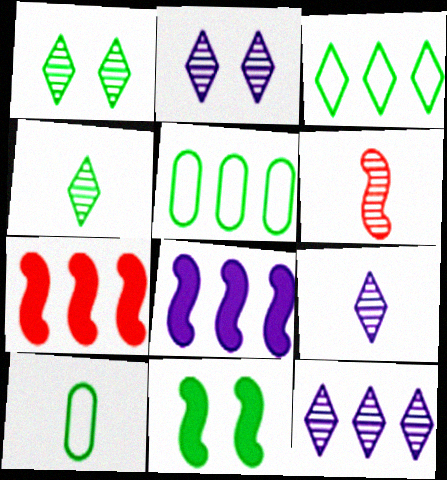[[2, 7, 10], 
[2, 9, 12], 
[4, 5, 11], 
[5, 7, 12]]